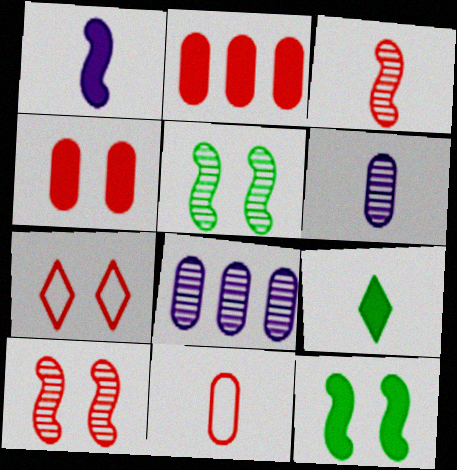[[2, 3, 7], 
[4, 7, 10]]